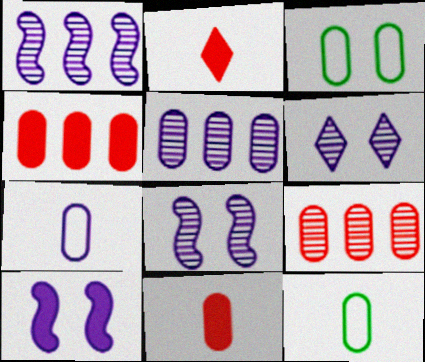[[1, 2, 3], 
[3, 5, 11]]